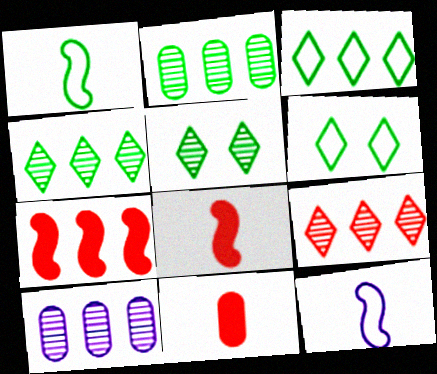[[3, 7, 10], 
[6, 8, 10]]